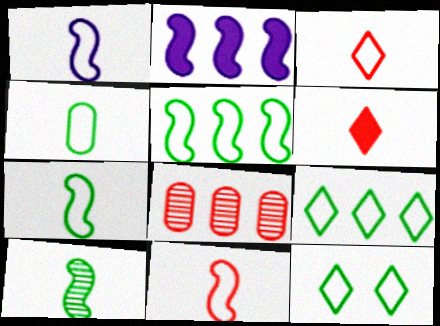[[1, 3, 4], 
[1, 7, 11], 
[2, 8, 9], 
[4, 5, 12]]